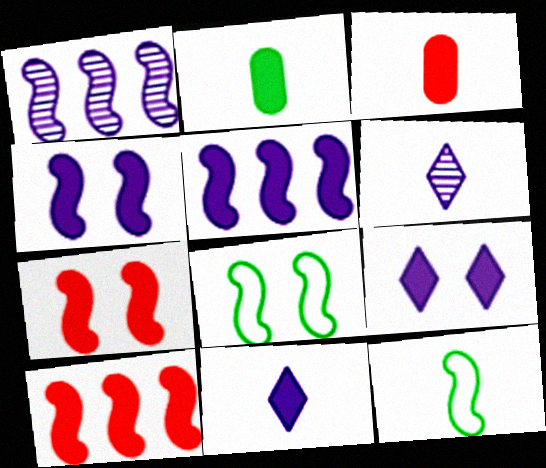[[1, 7, 12], 
[2, 9, 10], 
[3, 6, 12]]